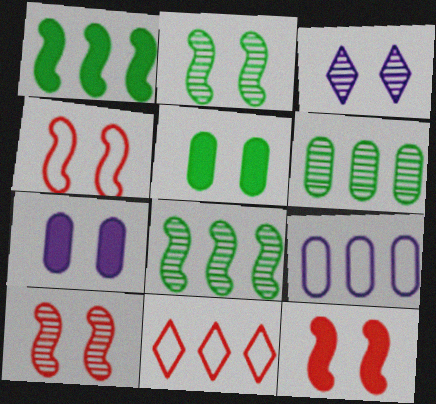[[3, 4, 5], 
[4, 10, 12]]